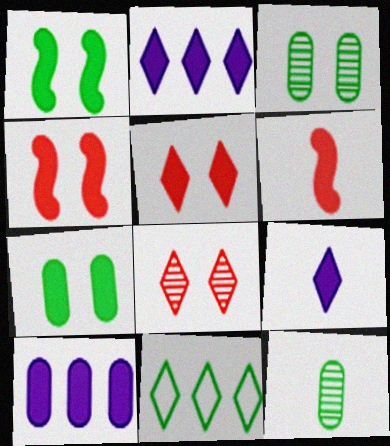[[1, 11, 12], 
[2, 6, 7], 
[8, 9, 11]]